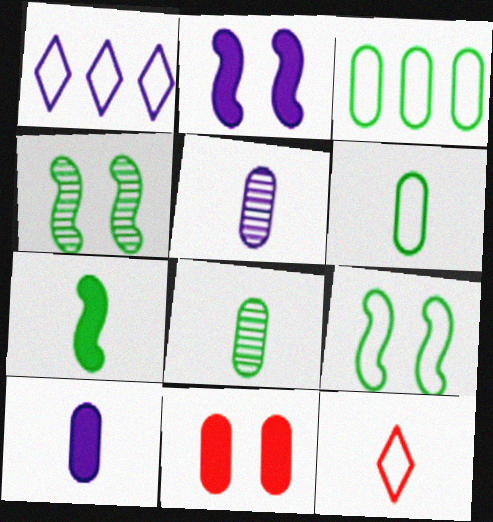[[1, 2, 5], 
[3, 5, 11], 
[5, 7, 12]]